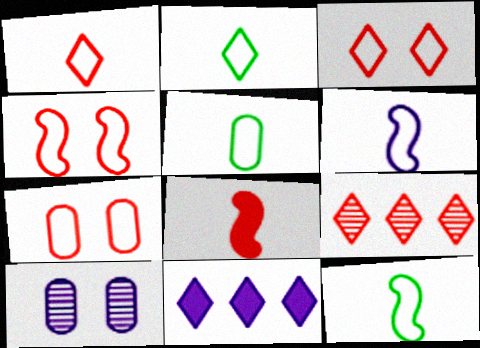[[1, 5, 6], 
[2, 5, 12], 
[3, 4, 7], 
[6, 10, 11], 
[7, 8, 9]]